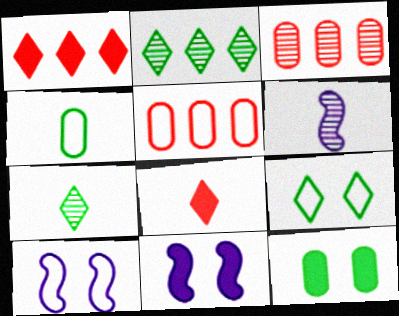[[4, 6, 8], 
[5, 7, 11]]